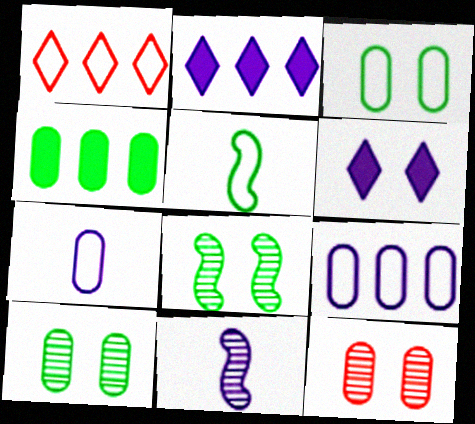[[2, 5, 12], 
[4, 7, 12], 
[6, 9, 11]]